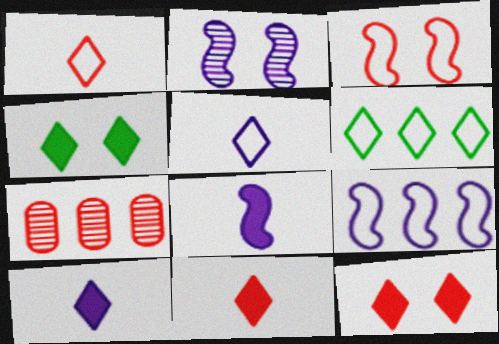[[2, 8, 9], 
[3, 7, 11]]